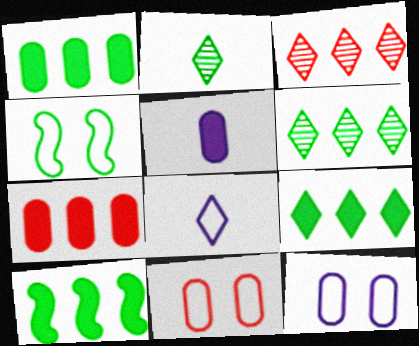[[1, 2, 4], 
[1, 9, 10], 
[3, 4, 5]]